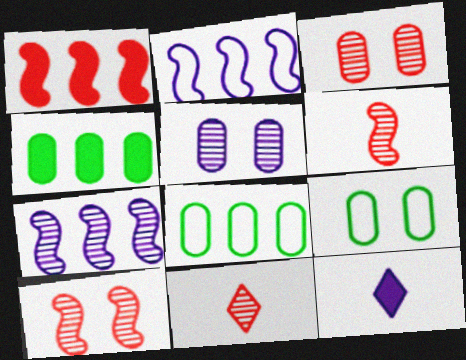[[2, 5, 12], 
[8, 10, 12]]